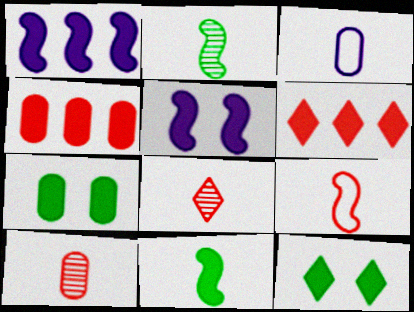[[3, 8, 11]]